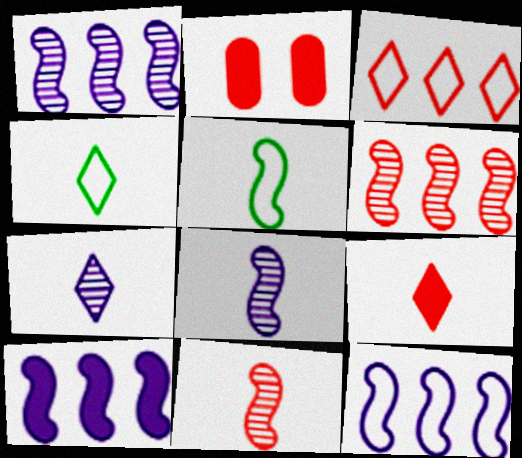[[1, 2, 4], 
[1, 10, 12], 
[2, 3, 11], 
[4, 7, 9]]